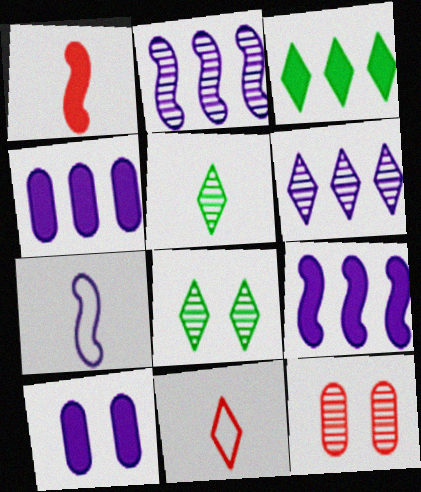[[1, 3, 10], 
[2, 5, 12], 
[3, 7, 12], 
[6, 7, 10]]